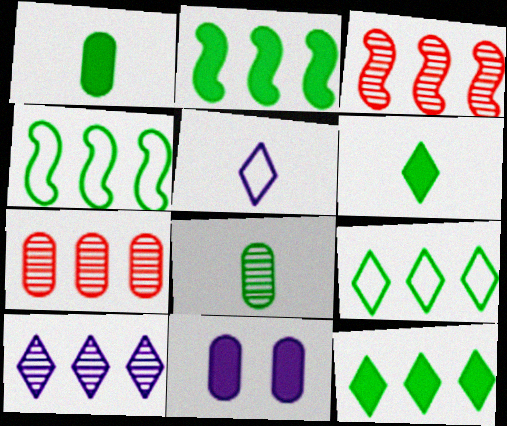[]